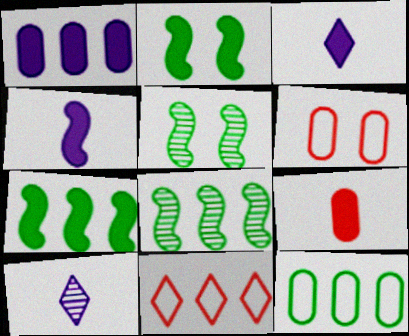[[1, 8, 11], 
[3, 6, 8], 
[6, 7, 10]]